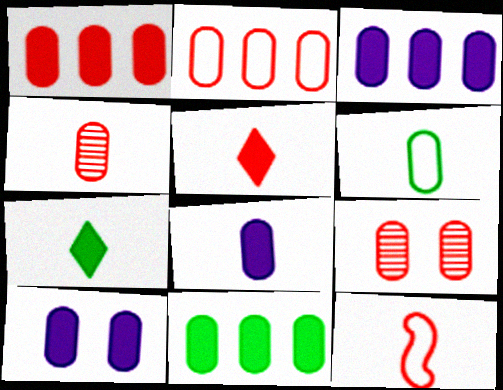[[1, 3, 11], 
[3, 6, 9], 
[3, 8, 10], 
[4, 5, 12], 
[4, 6, 8]]